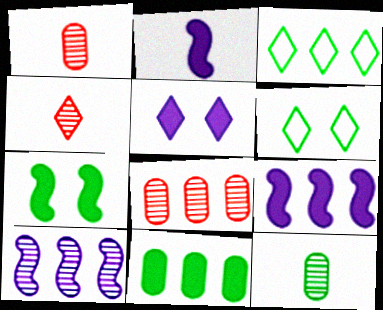[[1, 6, 9], 
[2, 6, 8], 
[3, 4, 5], 
[3, 7, 12], 
[3, 8, 9]]